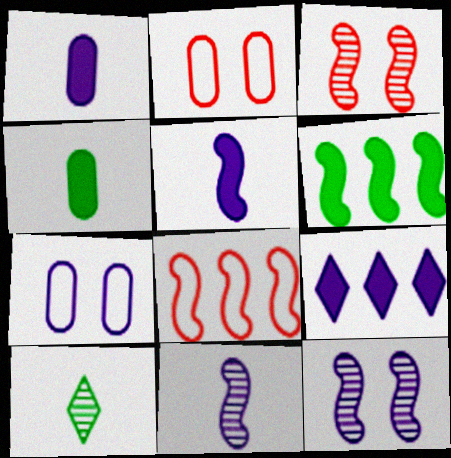[[7, 9, 11]]